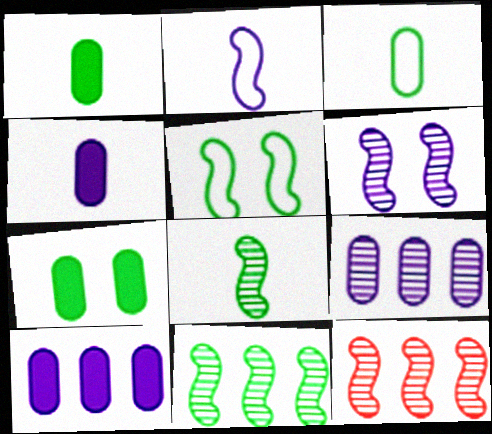[[6, 8, 12]]